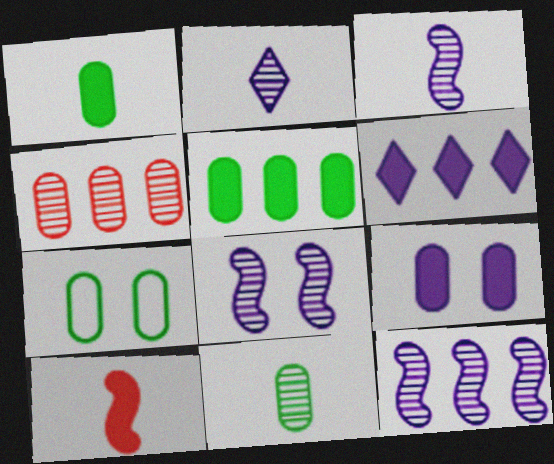[[3, 8, 12], 
[5, 7, 11]]